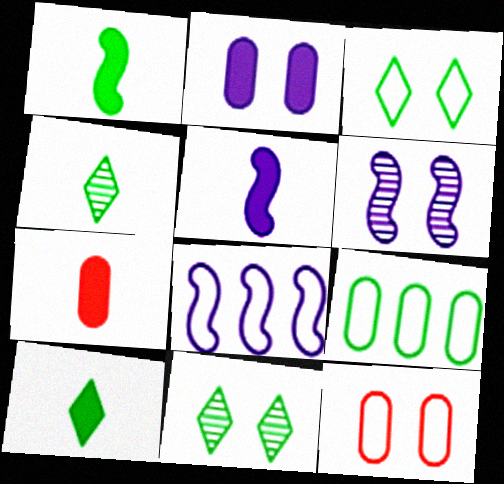[[1, 9, 11], 
[5, 6, 8], 
[5, 7, 10], 
[7, 8, 11]]